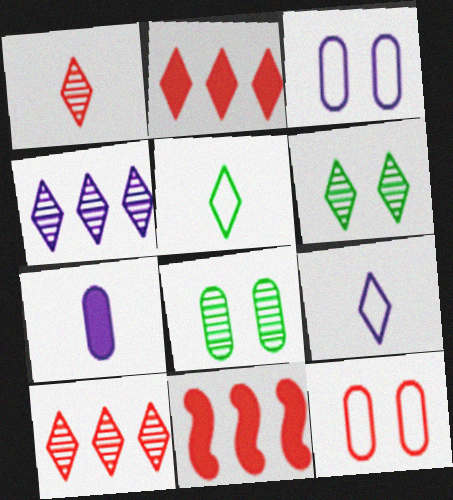[[1, 4, 6], 
[1, 11, 12], 
[2, 6, 9], 
[8, 9, 11]]